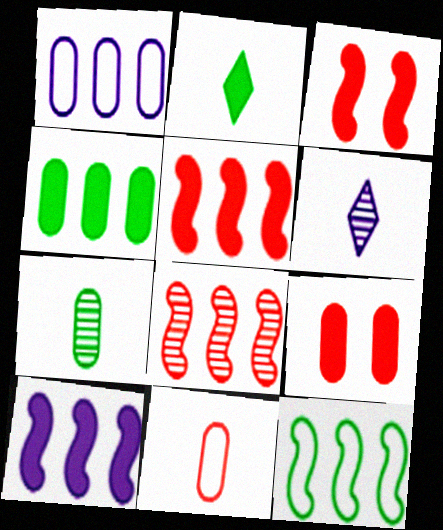[[1, 7, 9], 
[2, 9, 10], 
[6, 9, 12], 
[8, 10, 12]]